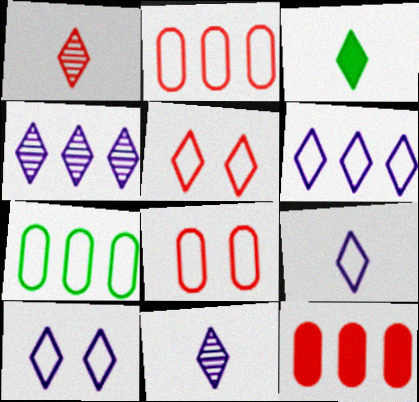[[1, 3, 9], 
[3, 4, 5], 
[6, 9, 10]]